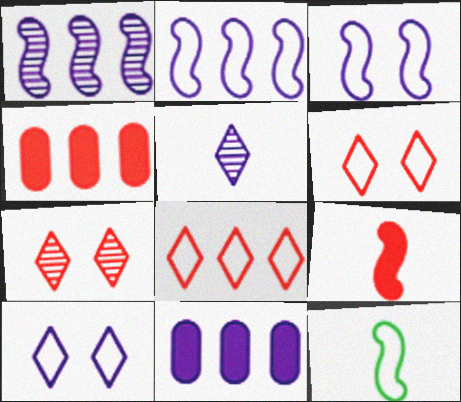[[3, 5, 11], 
[7, 11, 12]]